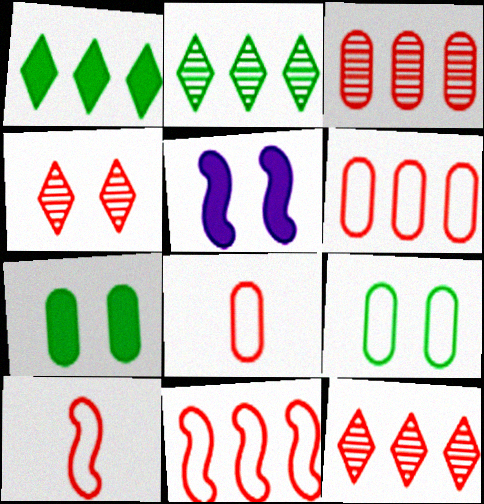[[2, 5, 8], 
[4, 5, 9]]